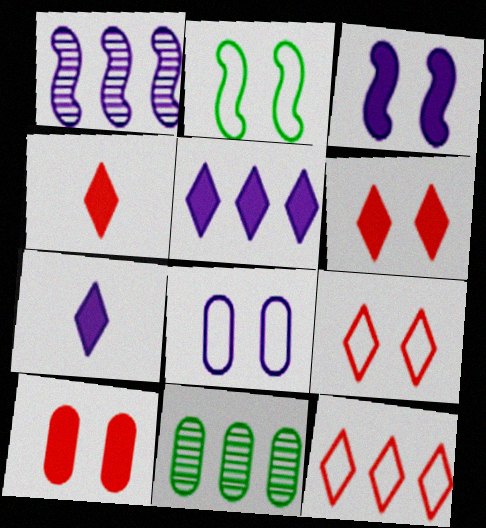[[1, 7, 8], 
[2, 8, 9]]